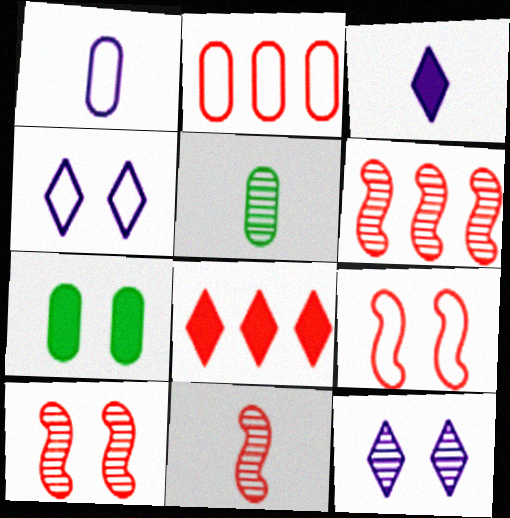[[2, 6, 8], 
[4, 7, 10], 
[5, 6, 12], 
[6, 10, 11], 
[7, 9, 12]]